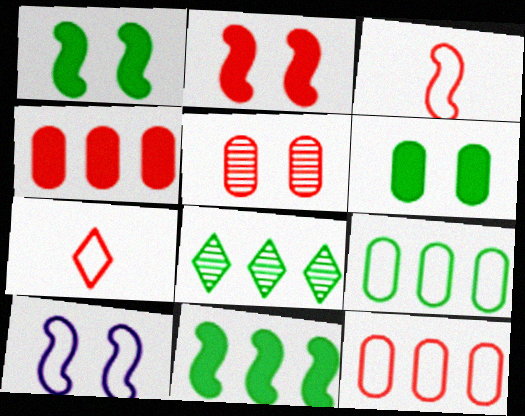[[7, 9, 10], 
[8, 9, 11]]